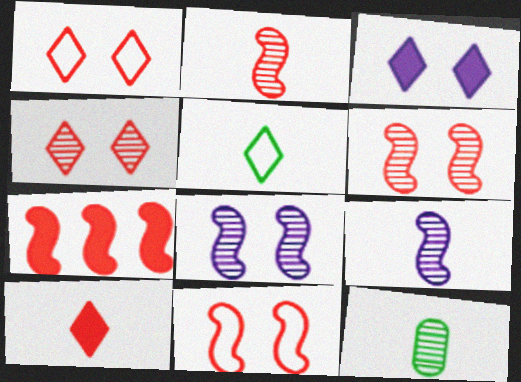[[2, 7, 11]]